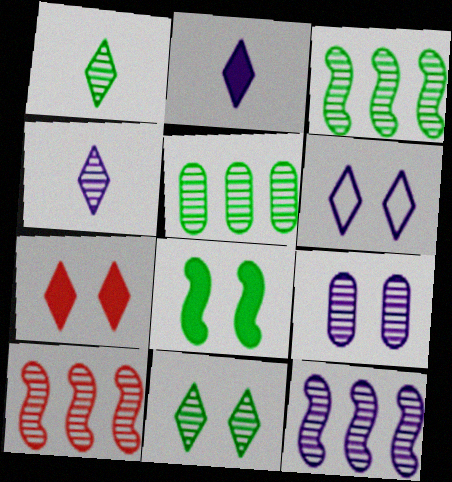[[1, 9, 10], 
[3, 10, 12], 
[4, 9, 12], 
[6, 7, 11]]